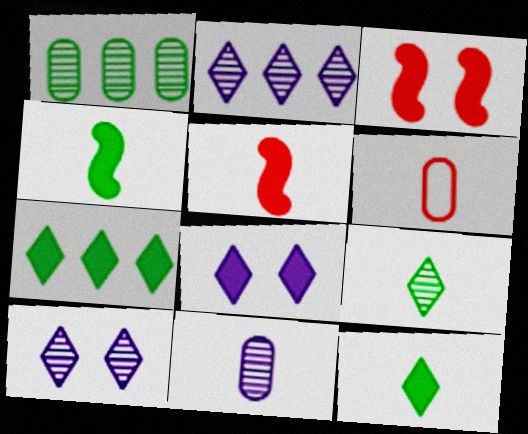[]